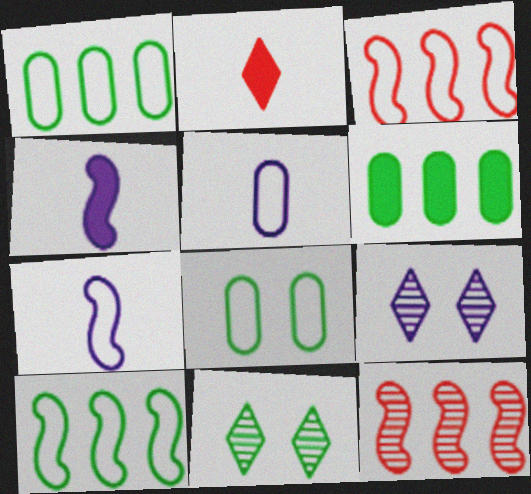[]